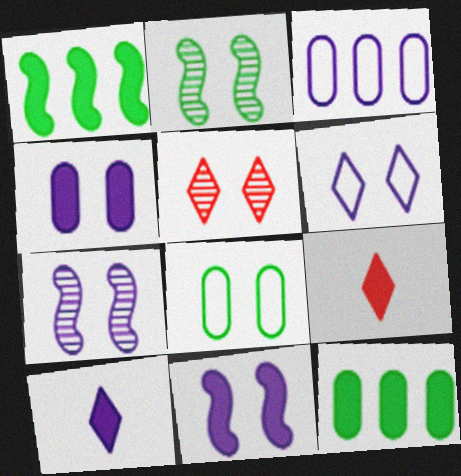[[1, 4, 9], 
[2, 3, 9], 
[3, 7, 10], 
[4, 6, 7], 
[5, 8, 11], 
[9, 11, 12]]